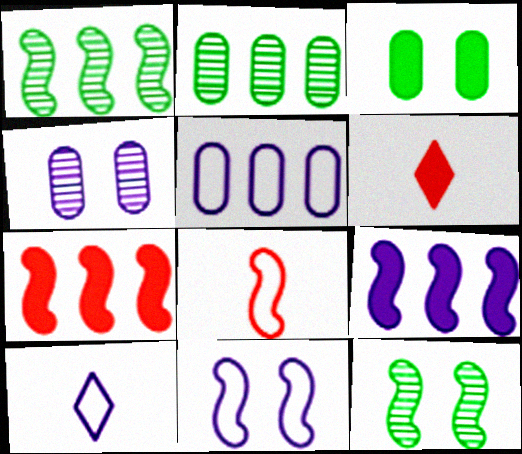[[2, 6, 11], 
[3, 6, 9], 
[4, 9, 10], 
[5, 6, 12], 
[5, 10, 11], 
[8, 9, 12]]